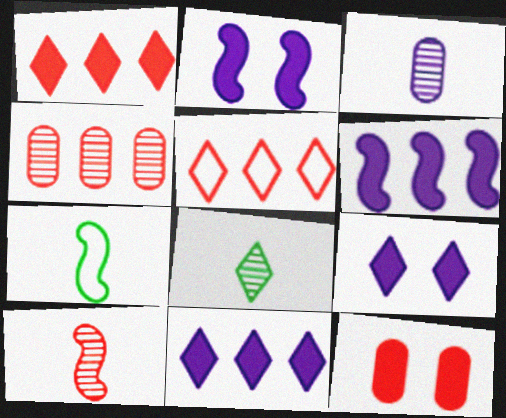[[3, 8, 10], 
[4, 7, 9], 
[5, 8, 9], 
[5, 10, 12]]